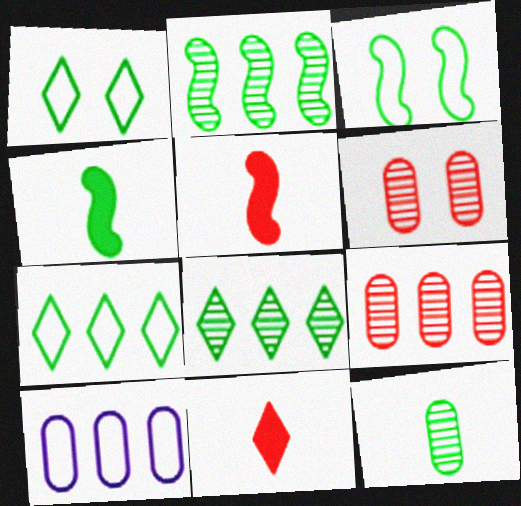[[2, 3, 4]]